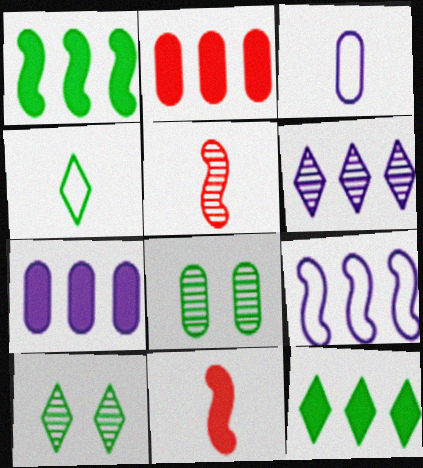[[1, 4, 8], 
[2, 3, 8], 
[4, 10, 12], 
[5, 6, 8], 
[6, 7, 9]]